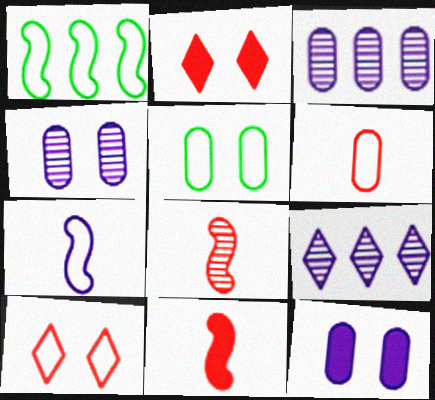[[5, 9, 11], 
[7, 9, 12]]